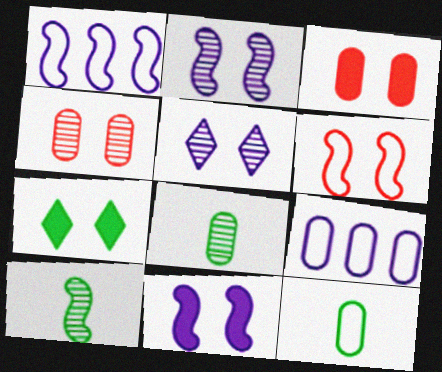[[3, 7, 11], 
[3, 8, 9]]